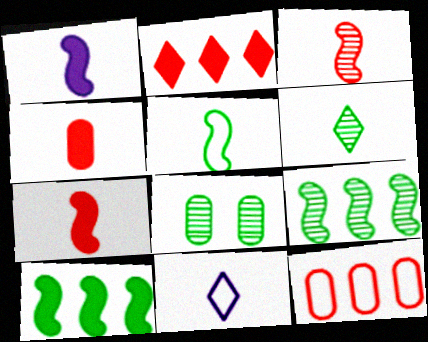[[1, 3, 5], 
[6, 8, 9]]